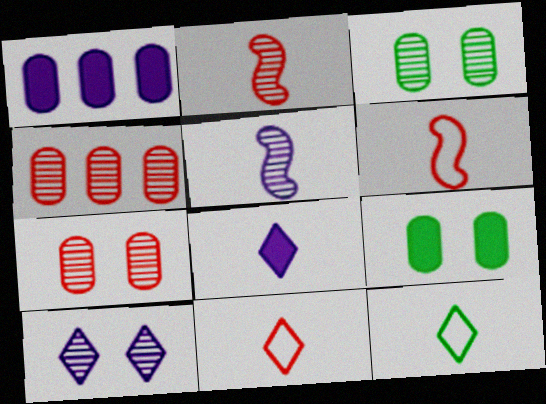[]